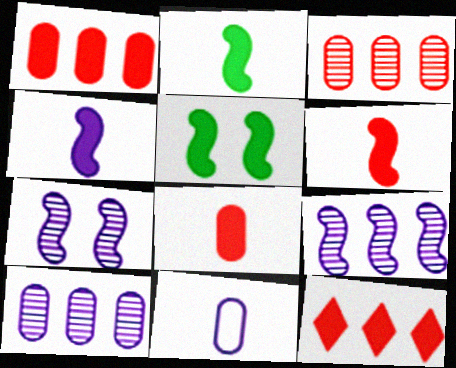[[2, 4, 6]]